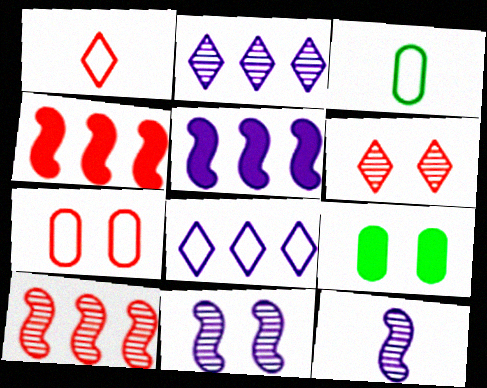[[3, 5, 6]]